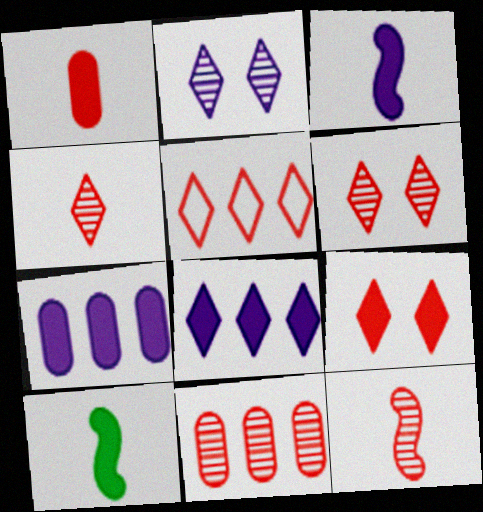[[4, 5, 9], 
[6, 11, 12], 
[7, 9, 10]]